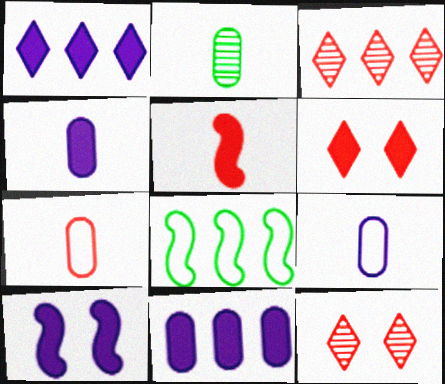[[1, 4, 10], 
[2, 4, 7], 
[3, 8, 11], 
[4, 8, 12]]